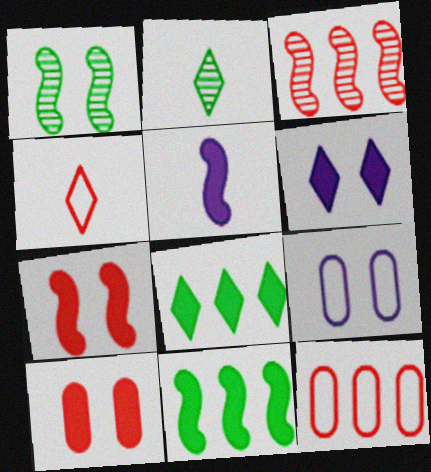[[3, 4, 10], 
[5, 7, 11], 
[5, 8, 10]]